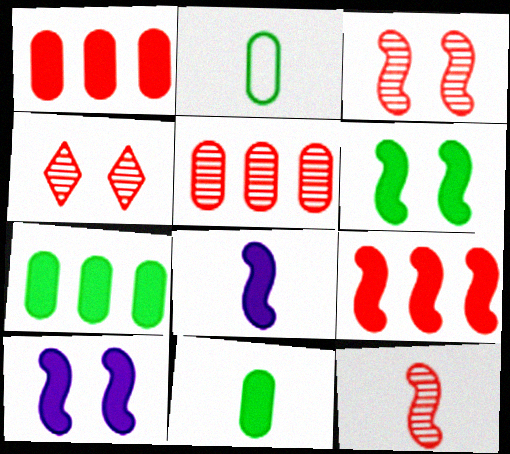[[4, 5, 12], 
[6, 8, 9]]